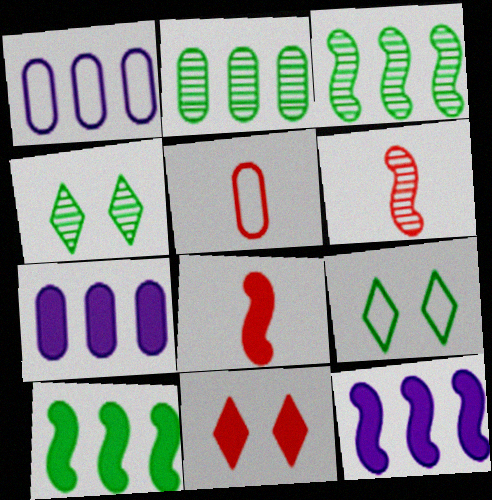[[1, 4, 8], 
[4, 5, 12], 
[6, 7, 9]]